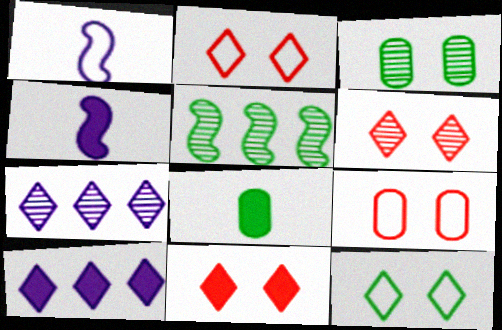[[2, 6, 11], 
[5, 8, 12]]